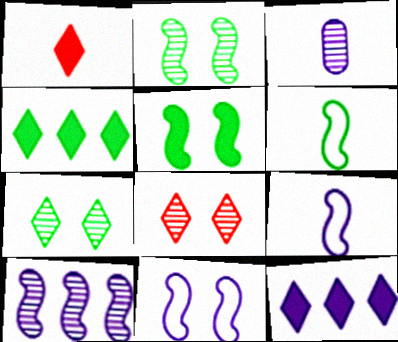[[1, 3, 6], 
[3, 11, 12]]